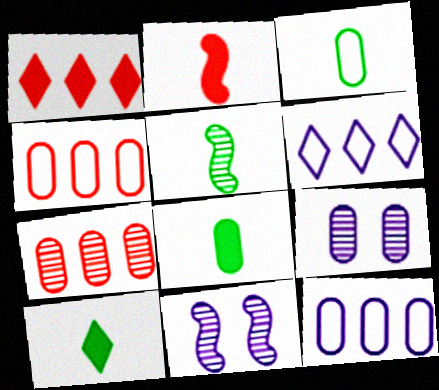[[1, 3, 11], 
[3, 5, 10], 
[4, 8, 9], 
[4, 10, 11]]